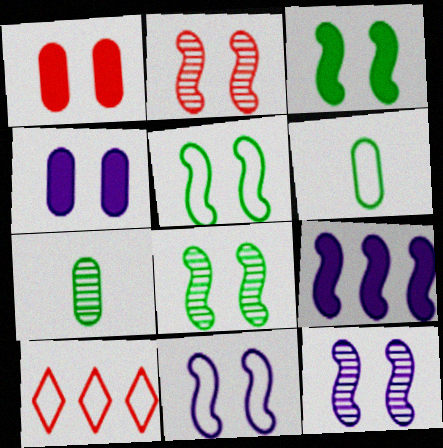[[2, 3, 11], 
[2, 8, 12], 
[3, 5, 8], 
[6, 10, 11]]